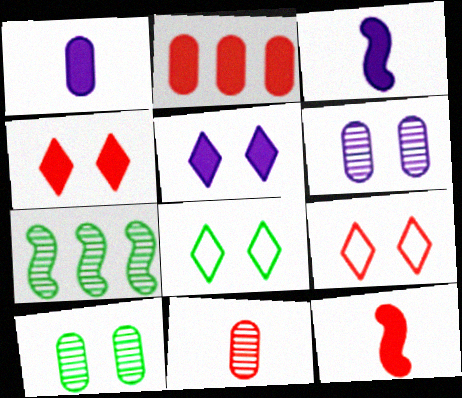[[1, 7, 9], 
[2, 4, 12]]